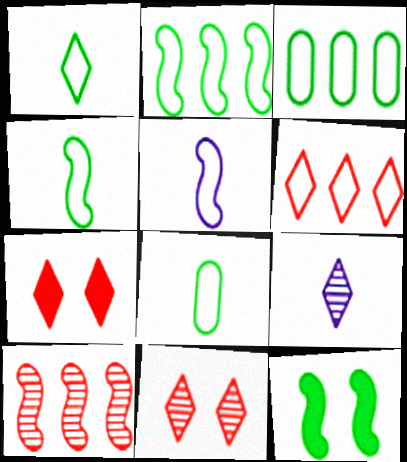[[1, 4, 8], 
[5, 10, 12]]